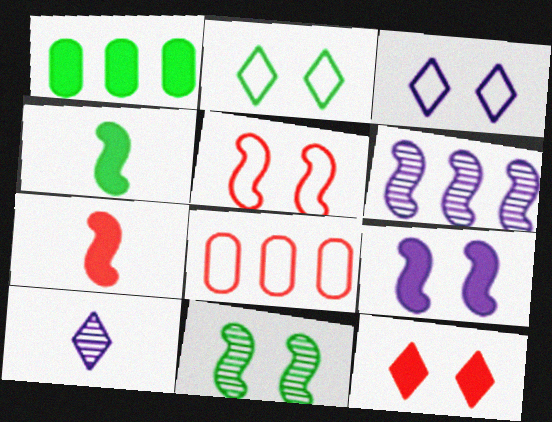[[1, 5, 10], 
[4, 5, 6], 
[5, 9, 11]]